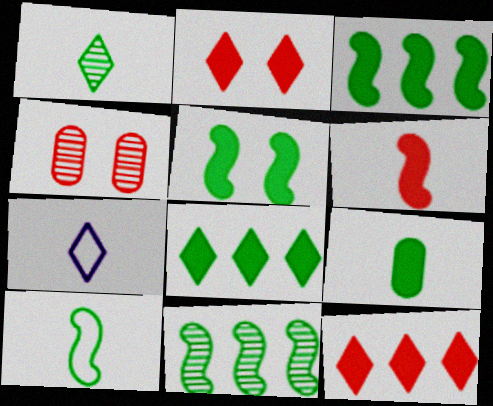[[1, 9, 10], 
[3, 4, 7], 
[5, 8, 9], 
[5, 10, 11]]